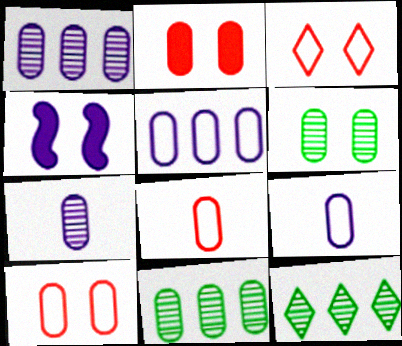[[2, 9, 11], 
[3, 4, 6], 
[4, 8, 12]]